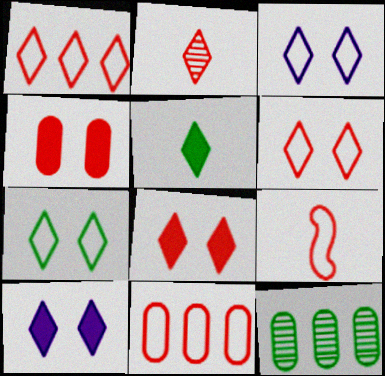[[1, 2, 8], 
[3, 6, 7], 
[6, 9, 11], 
[9, 10, 12]]